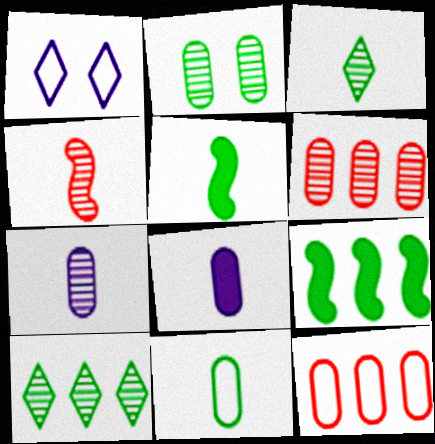[[1, 5, 6], 
[2, 6, 7], 
[2, 8, 12], 
[3, 4, 7], 
[3, 5, 11]]